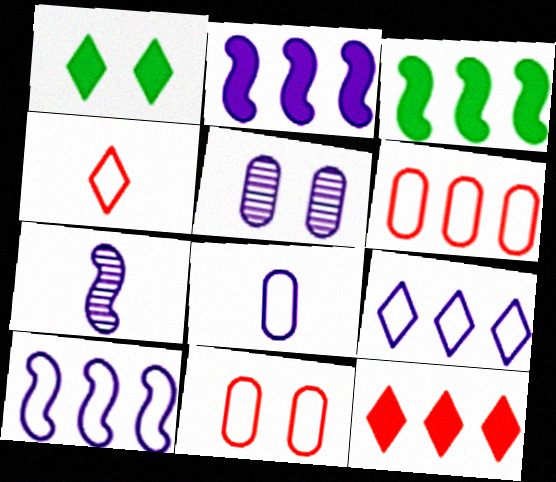[[1, 6, 7], 
[3, 4, 5]]